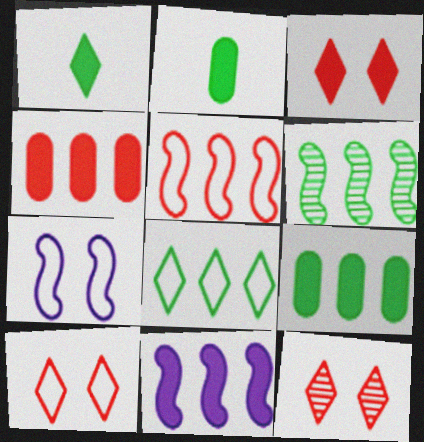[[2, 3, 11], 
[3, 10, 12], 
[5, 6, 11], 
[6, 8, 9]]